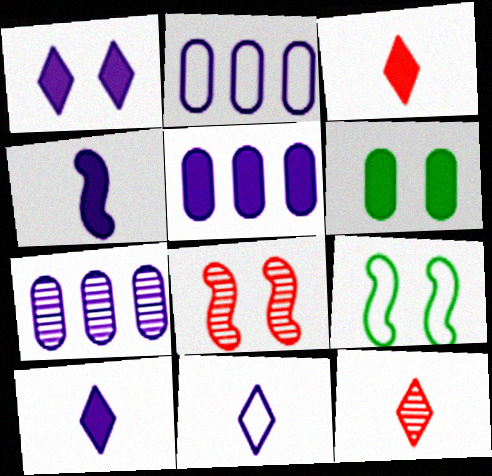[[1, 4, 5], 
[2, 5, 7], 
[3, 7, 9], 
[5, 9, 12]]